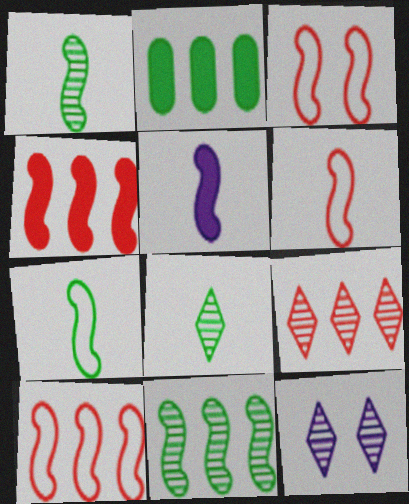[[1, 5, 6], 
[2, 6, 12], 
[3, 5, 11], 
[3, 6, 10], 
[8, 9, 12]]